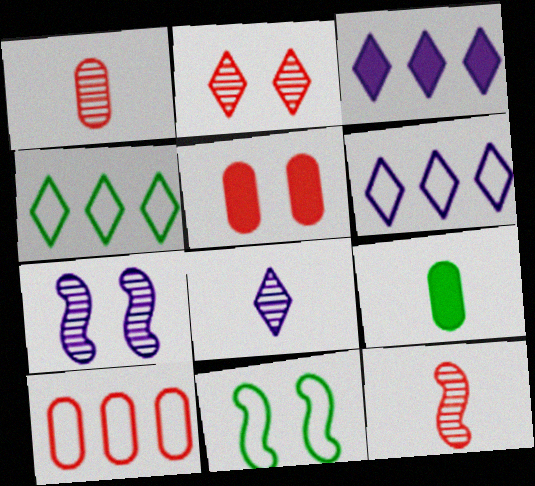[[1, 3, 11], 
[1, 5, 10]]